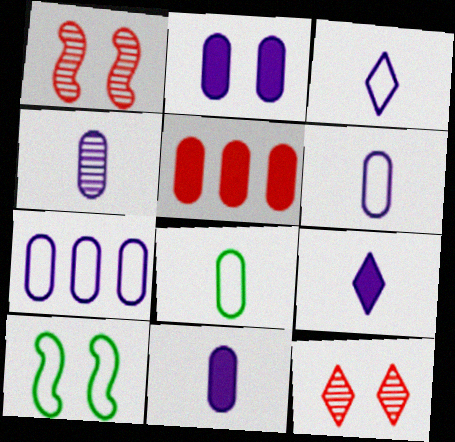[[2, 4, 7], 
[2, 10, 12], 
[4, 6, 11]]